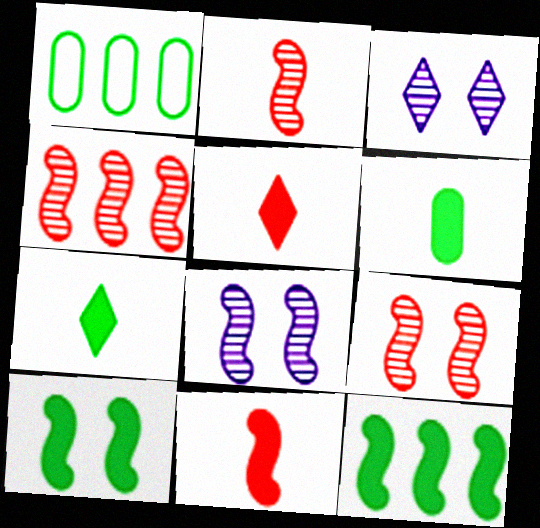[[1, 3, 11], 
[1, 5, 8], 
[2, 4, 9]]